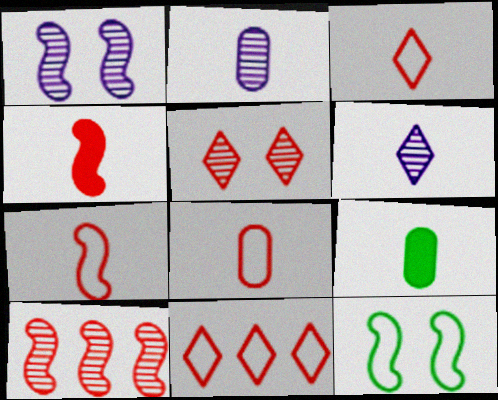[[1, 9, 11], 
[2, 8, 9], 
[3, 7, 8], 
[6, 7, 9]]